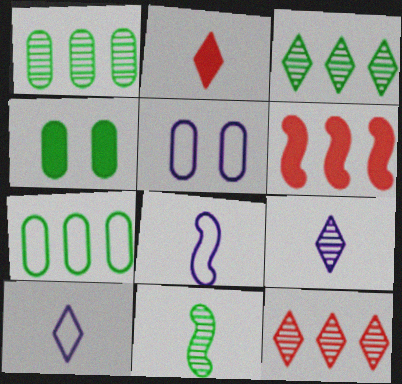[[4, 8, 12]]